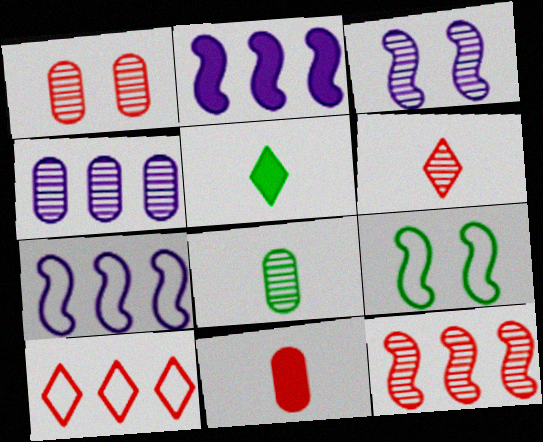[[1, 4, 8], 
[1, 5, 7], 
[1, 6, 12]]